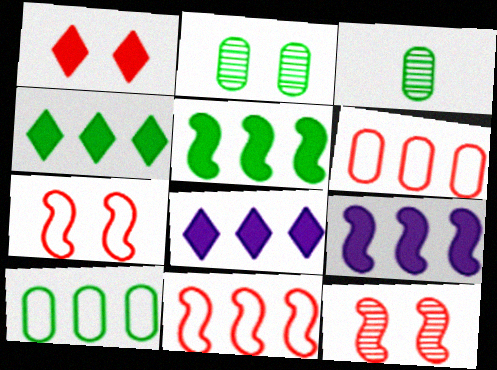[[3, 7, 8]]